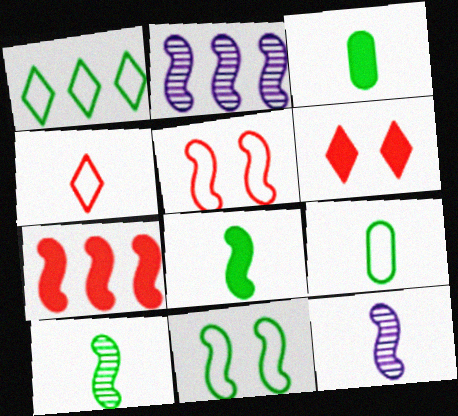[[1, 9, 11], 
[2, 5, 8], 
[2, 6, 9], 
[3, 4, 12], 
[7, 11, 12]]